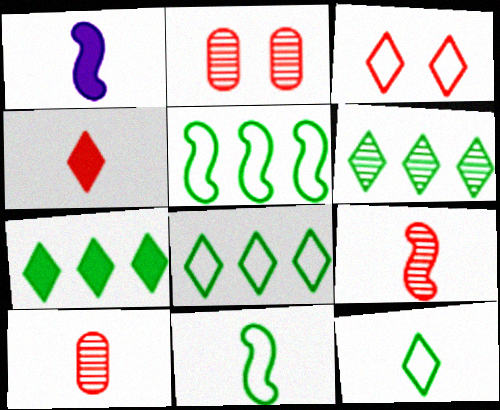[[1, 2, 8], 
[1, 9, 11], 
[1, 10, 12], 
[6, 7, 8]]